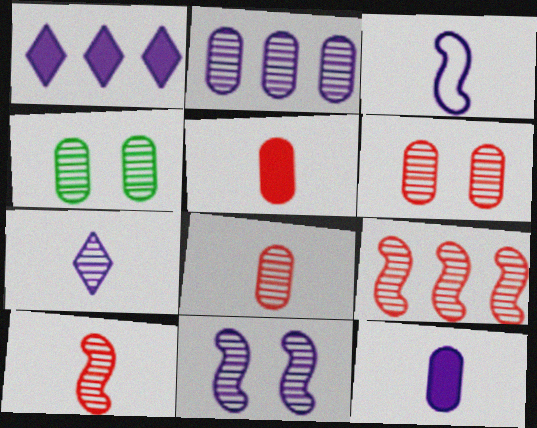[[2, 4, 8], 
[2, 7, 11], 
[3, 7, 12], 
[4, 7, 9]]